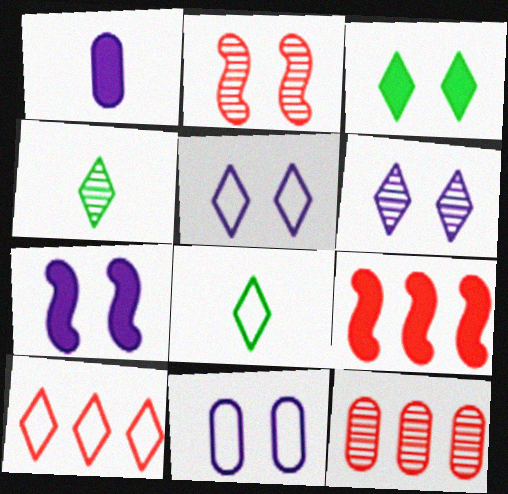[[1, 3, 9], 
[2, 3, 11], 
[4, 9, 11], 
[5, 8, 10], 
[6, 7, 11], 
[7, 8, 12], 
[9, 10, 12]]